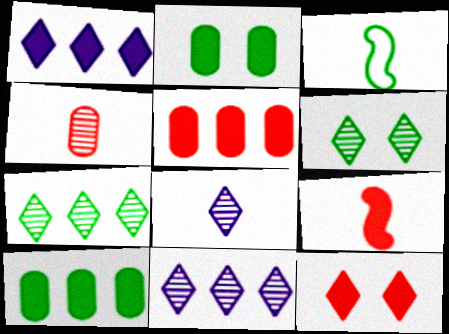[[1, 2, 9], 
[2, 3, 7], 
[3, 6, 10], 
[5, 9, 12]]